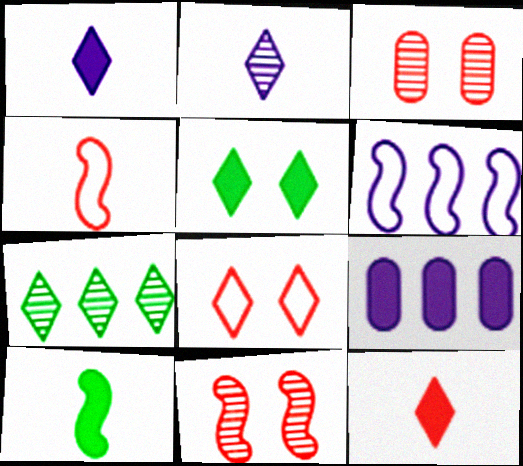[[1, 7, 8], 
[6, 10, 11]]